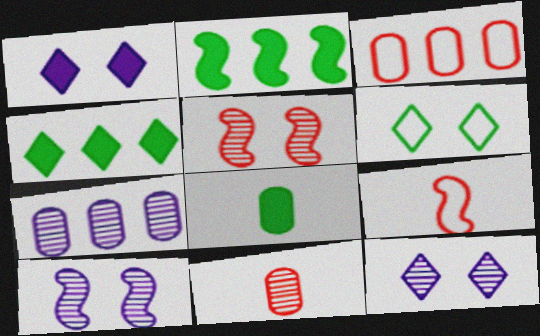[[2, 9, 10]]